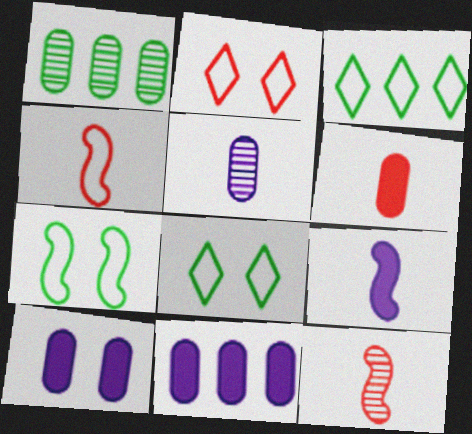[[1, 2, 9], 
[3, 10, 12], 
[8, 11, 12]]